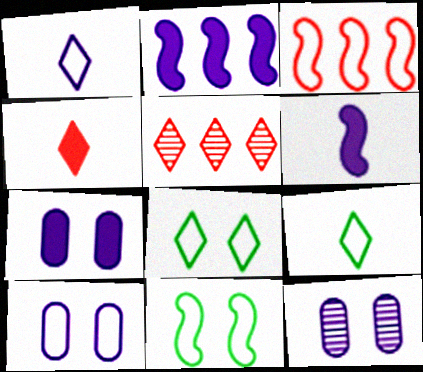[[1, 2, 12], 
[3, 9, 10], 
[7, 10, 12]]